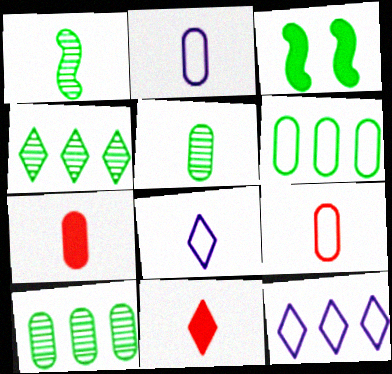[[1, 2, 11], 
[1, 7, 8], 
[2, 5, 7]]